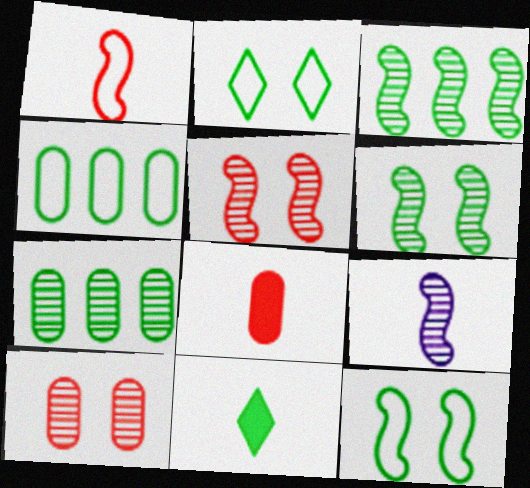[[3, 5, 9], 
[4, 6, 11], 
[7, 11, 12]]